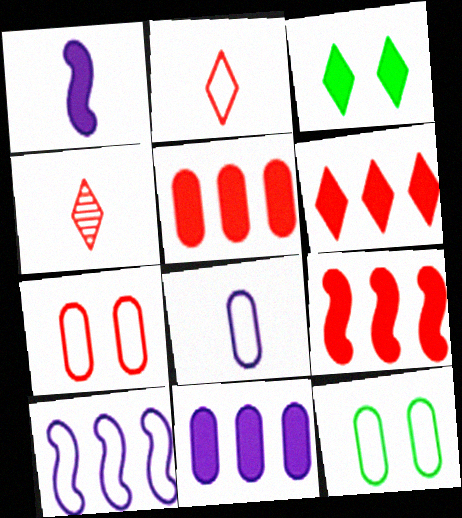[[1, 3, 5], 
[2, 10, 12], 
[4, 7, 9], 
[5, 6, 9]]